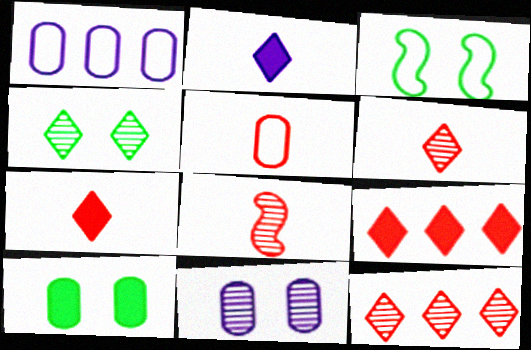[[3, 4, 10], 
[5, 7, 8]]